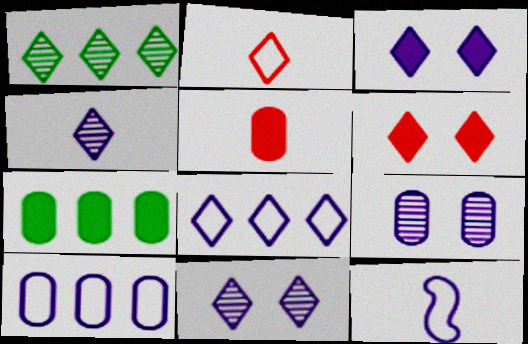[[1, 2, 3], 
[3, 4, 8]]